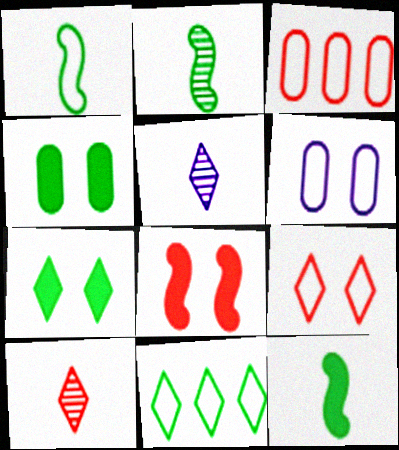[[1, 2, 12], 
[2, 4, 11], 
[3, 8, 10]]